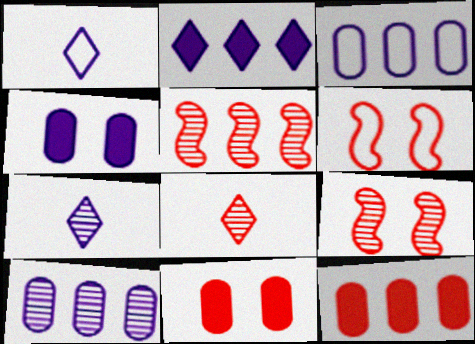[[6, 8, 12]]